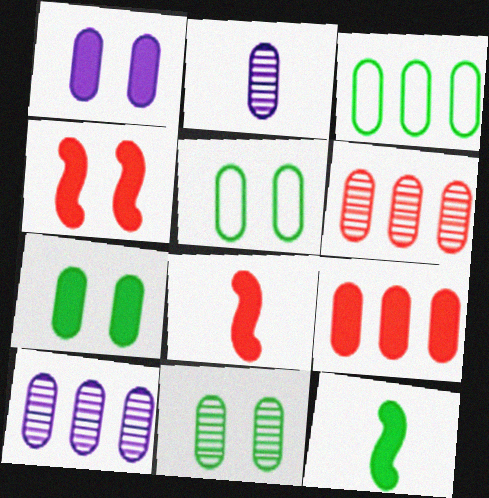[[2, 5, 9], 
[2, 6, 11], 
[3, 9, 10], 
[5, 7, 11]]